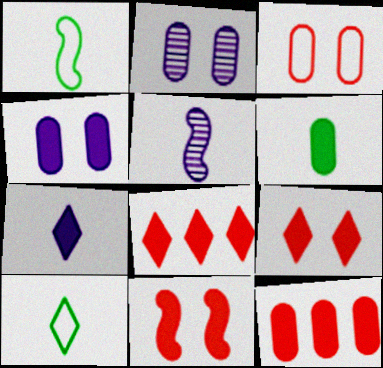[[1, 2, 8], 
[4, 6, 12]]